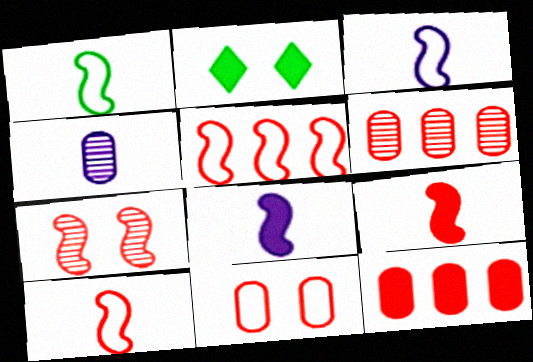[[1, 3, 10], 
[2, 3, 6], 
[2, 4, 5], 
[2, 8, 12], 
[5, 7, 9]]